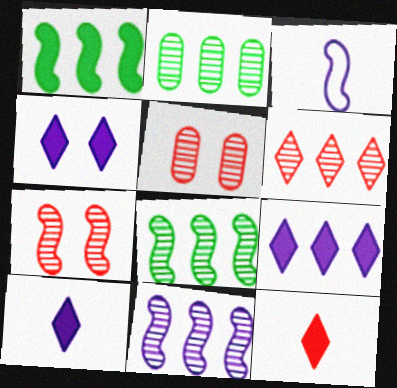[[1, 3, 7], 
[2, 6, 11], 
[4, 9, 10]]